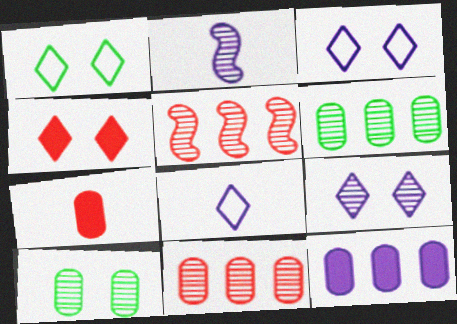[[1, 4, 9], 
[2, 3, 12]]